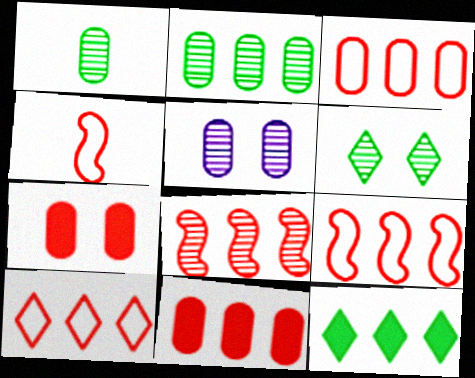[[3, 9, 10], 
[4, 5, 12], 
[8, 10, 11]]